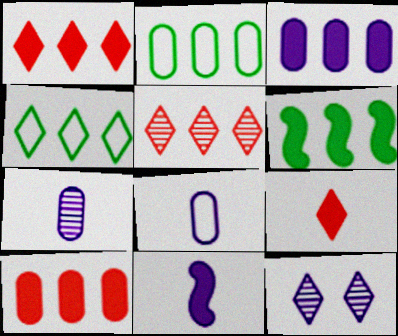[[1, 3, 6], 
[4, 9, 12]]